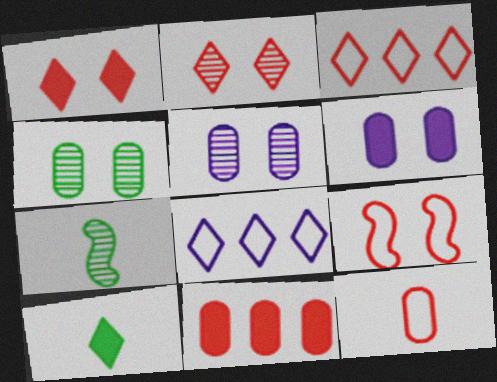[[2, 8, 10], 
[3, 6, 7], 
[3, 9, 12]]